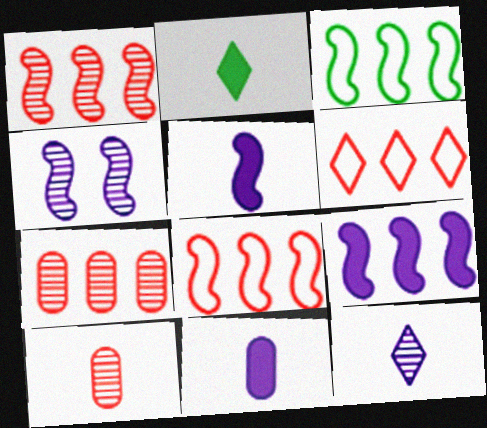[[1, 3, 9]]